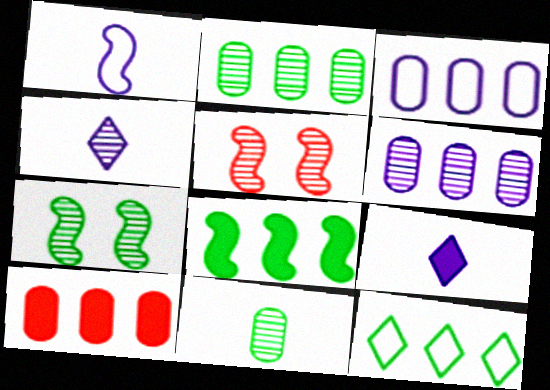[[1, 5, 8], 
[2, 3, 10], 
[2, 4, 5], 
[2, 8, 12]]